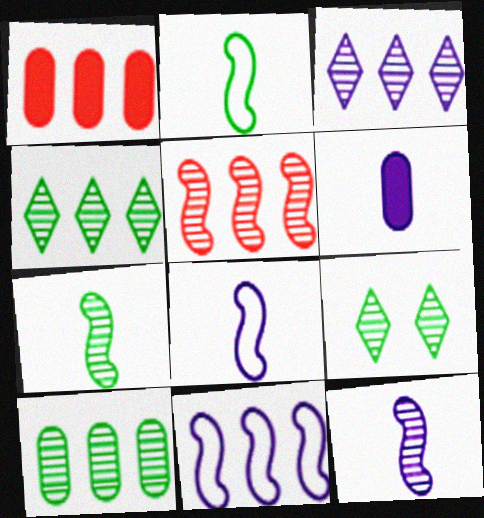[[1, 4, 11], 
[1, 8, 9], 
[3, 5, 10], 
[7, 9, 10]]